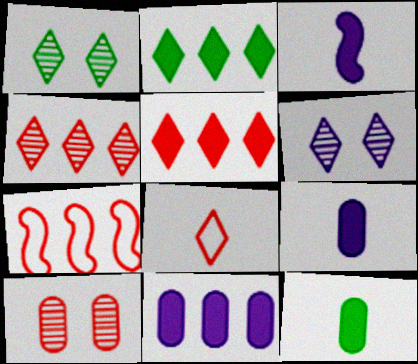[[1, 7, 9], 
[2, 6, 8], 
[6, 7, 12]]